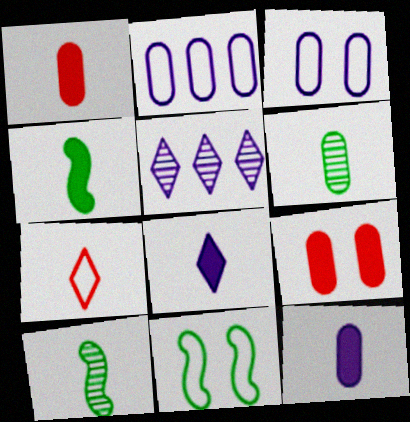[[1, 4, 8], 
[1, 5, 11], 
[2, 6, 9], 
[2, 7, 11], 
[7, 10, 12]]